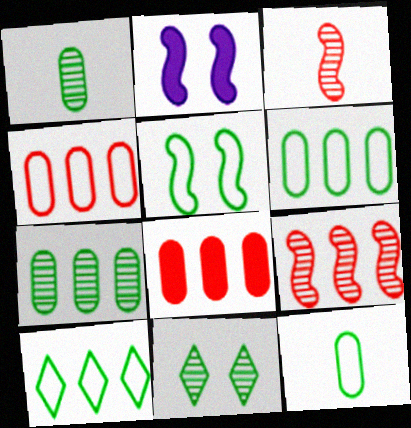[[5, 10, 12]]